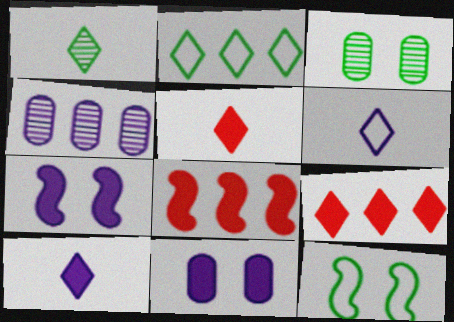[[1, 5, 6], 
[2, 4, 8], 
[3, 6, 8], 
[4, 5, 12], 
[4, 6, 7]]